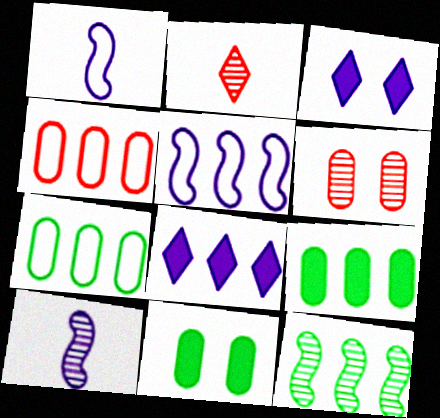[[2, 5, 11], 
[4, 8, 12]]